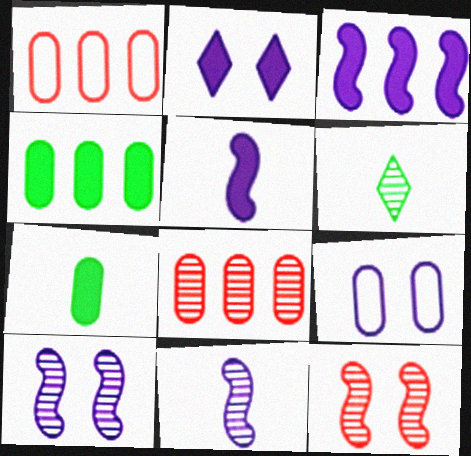[[2, 9, 10], 
[6, 8, 10], 
[7, 8, 9]]